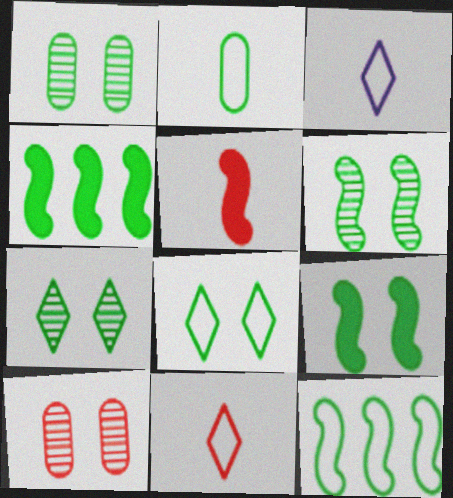[[1, 6, 7], 
[1, 8, 9], 
[2, 4, 7], 
[2, 8, 12], 
[3, 4, 10]]